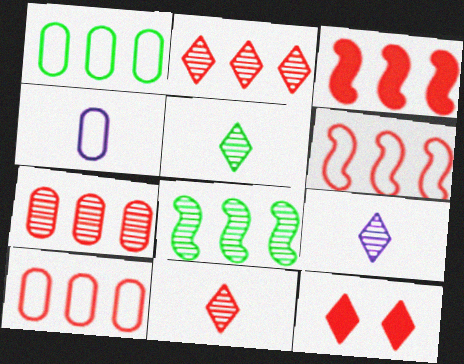[[2, 3, 10], 
[4, 8, 12], 
[5, 9, 11]]